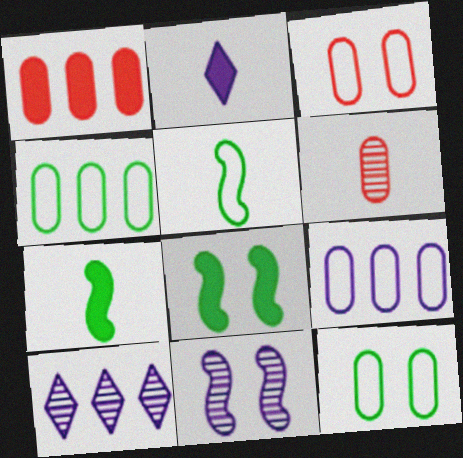[[1, 2, 8], 
[1, 3, 6], 
[2, 5, 6], 
[2, 9, 11], 
[3, 7, 10]]